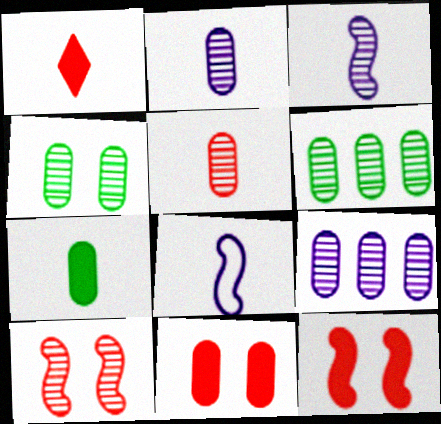[[4, 5, 9]]